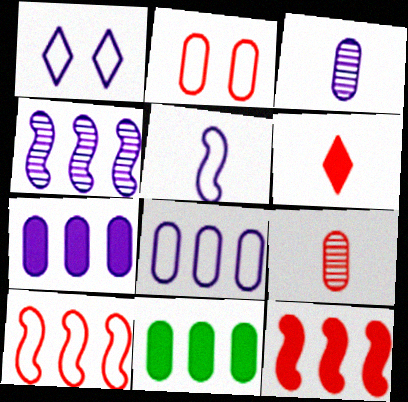[[1, 5, 8], 
[2, 3, 11]]